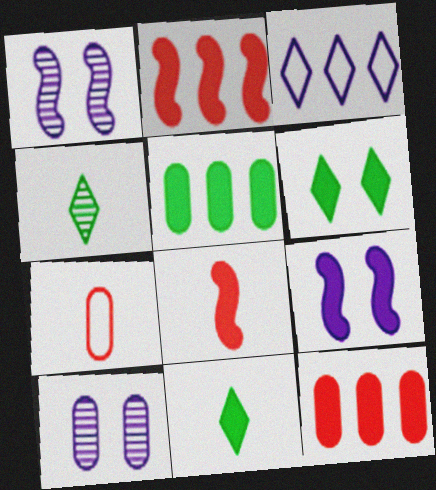[[5, 7, 10], 
[9, 11, 12]]